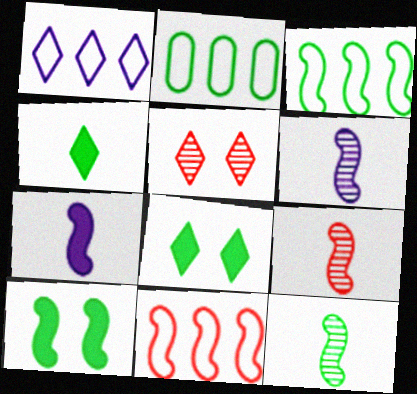[[1, 2, 11], 
[1, 4, 5], 
[2, 5, 7], 
[2, 8, 12], 
[3, 10, 12], 
[6, 9, 12], 
[6, 10, 11]]